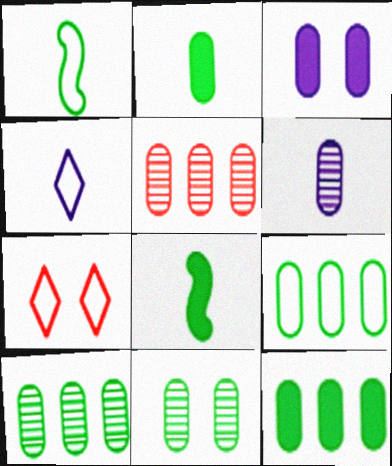[[2, 9, 11], 
[5, 6, 11], 
[9, 10, 12]]